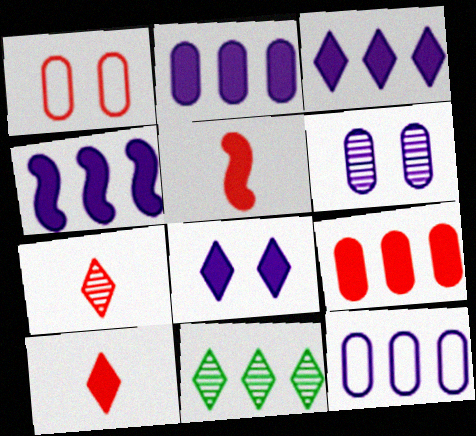[[2, 3, 4]]